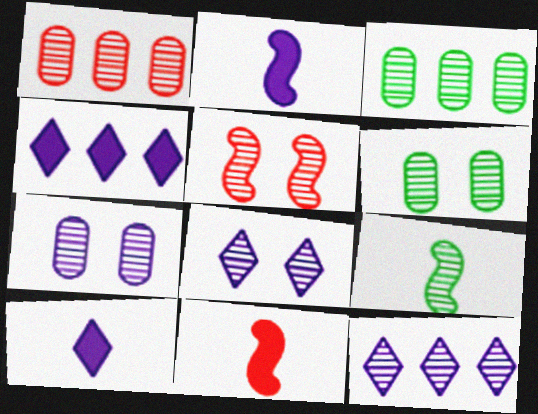[[1, 8, 9], 
[5, 6, 8]]